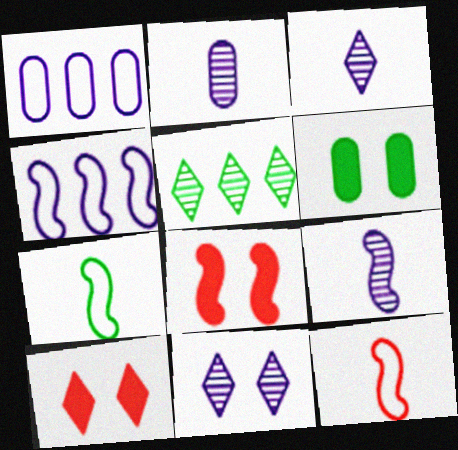[[2, 3, 9], 
[5, 6, 7]]